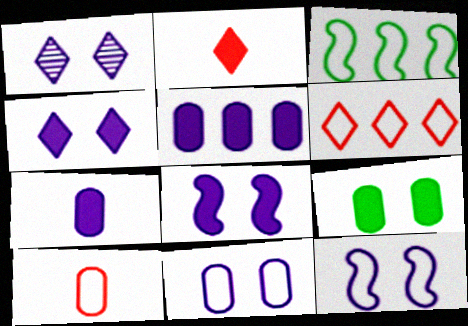[[1, 8, 11]]